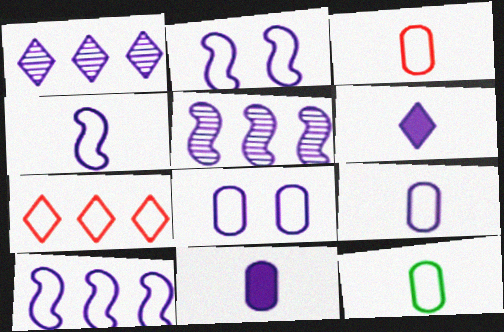[[1, 2, 11], 
[2, 4, 10], 
[2, 7, 12], 
[3, 9, 12], 
[5, 6, 8]]